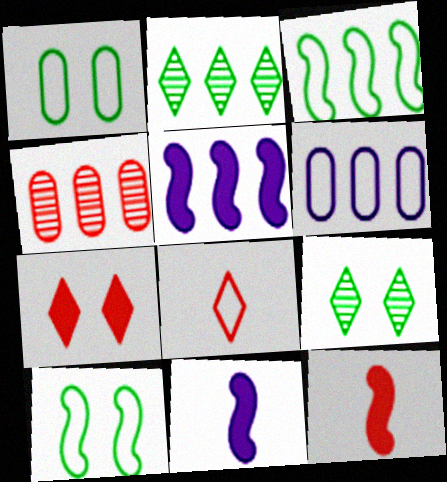[[6, 8, 10], 
[6, 9, 12]]